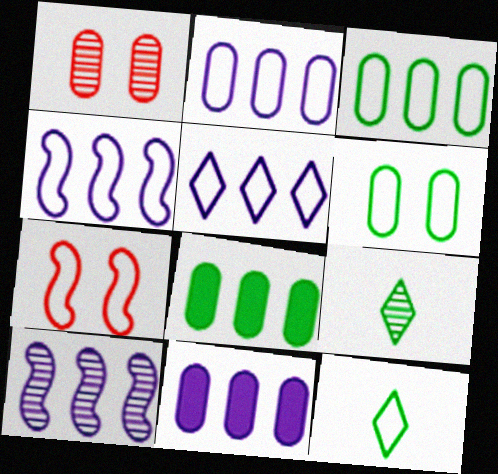[[1, 9, 10], 
[2, 4, 5], 
[2, 7, 12], 
[5, 10, 11], 
[7, 9, 11]]